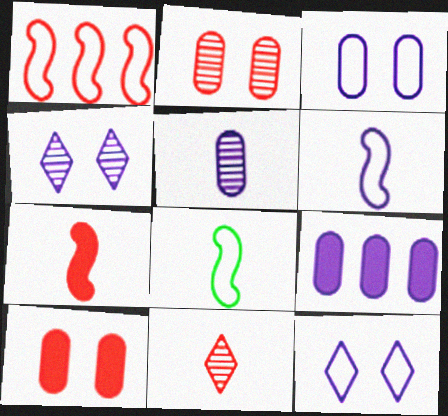[[1, 10, 11], 
[3, 5, 9], 
[4, 6, 9]]